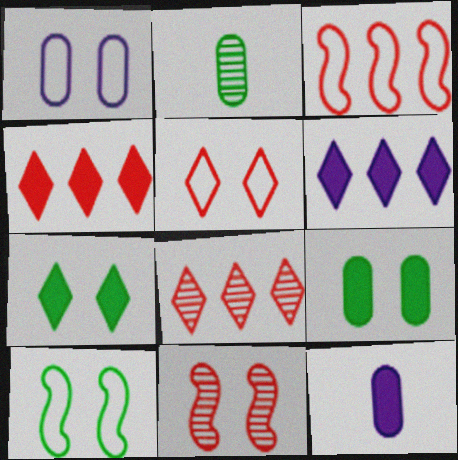[[1, 5, 10], 
[1, 7, 11], 
[8, 10, 12]]